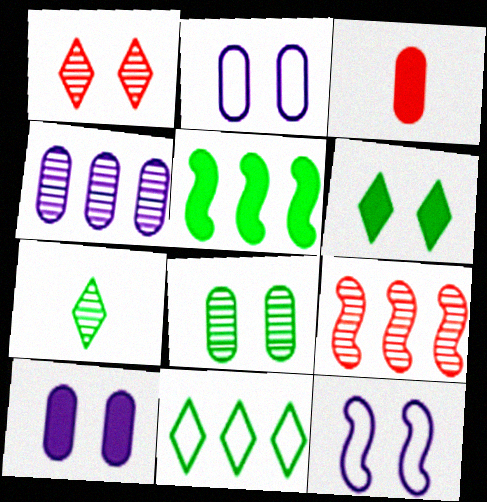[[6, 7, 11]]